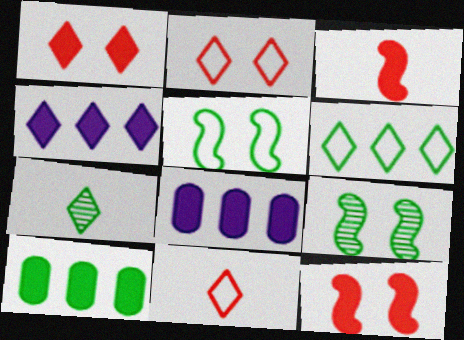[[2, 4, 7], 
[5, 7, 10], 
[8, 9, 11]]